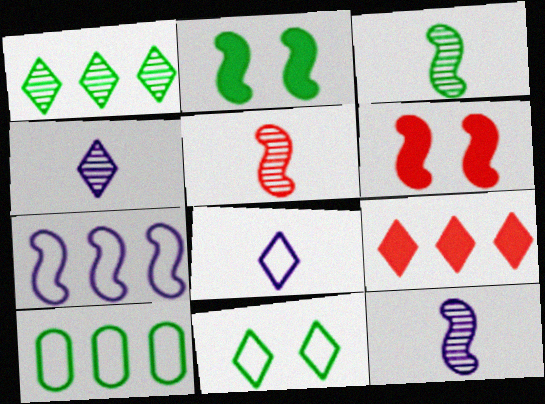[[2, 5, 7], 
[3, 5, 12], 
[3, 6, 7], 
[4, 6, 10], 
[4, 9, 11]]